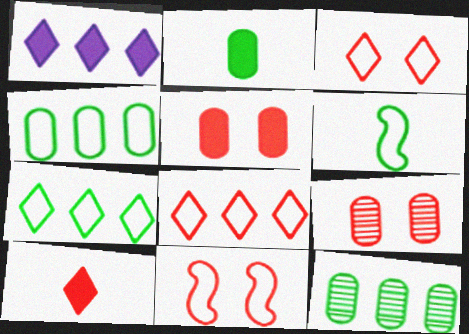[[1, 6, 9]]